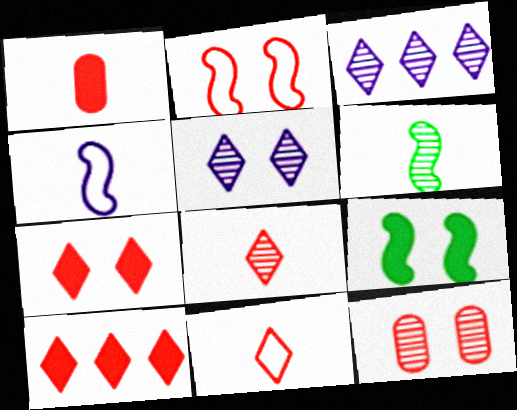[[2, 7, 12], 
[3, 6, 12]]